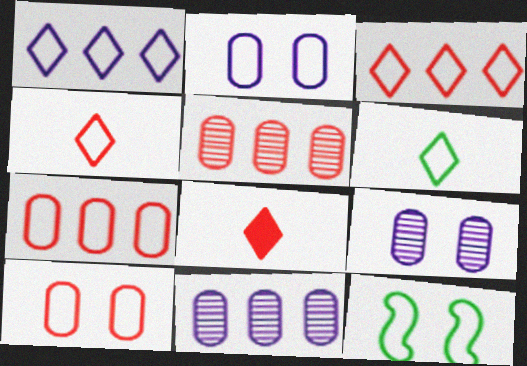[[8, 11, 12]]